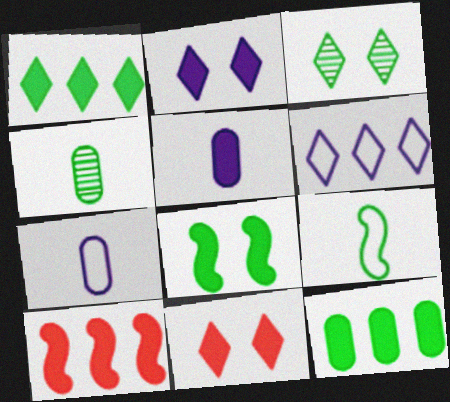[[3, 7, 10], 
[3, 9, 12]]